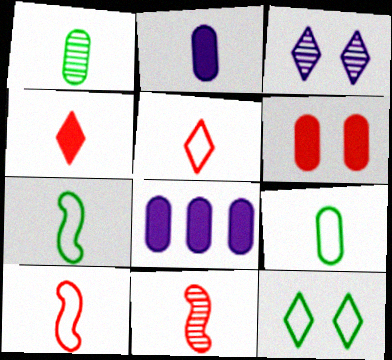[[8, 11, 12]]